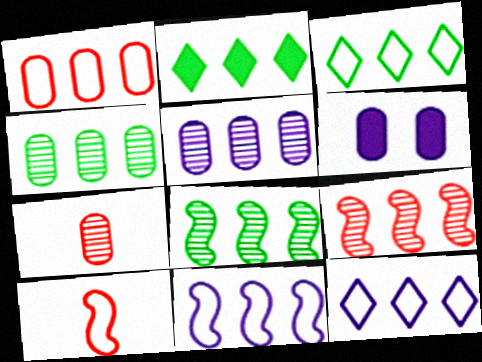[[1, 3, 11]]